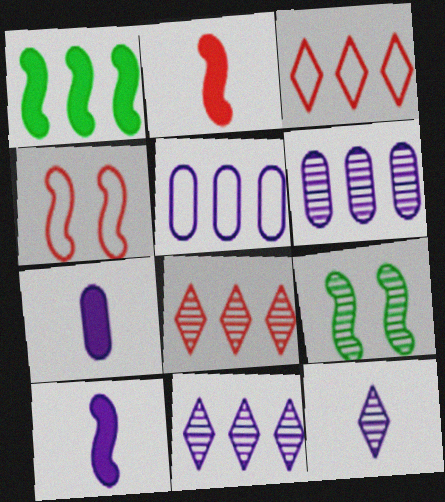[[1, 3, 6], 
[1, 5, 8], 
[3, 7, 9]]